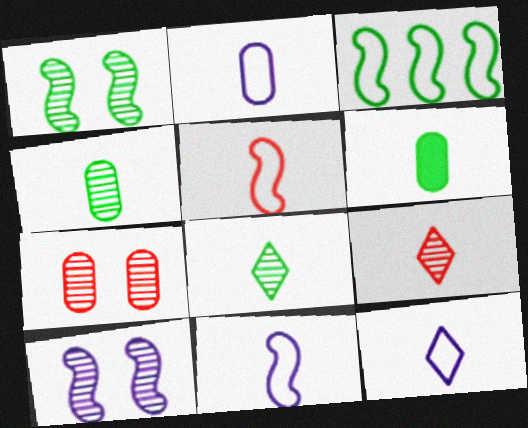[[2, 11, 12], 
[6, 9, 11]]